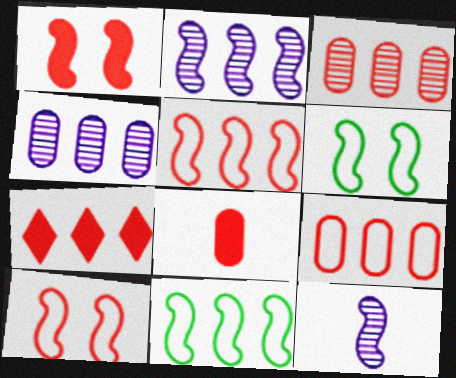[[1, 7, 8], 
[1, 11, 12], 
[3, 5, 7], 
[4, 7, 11]]